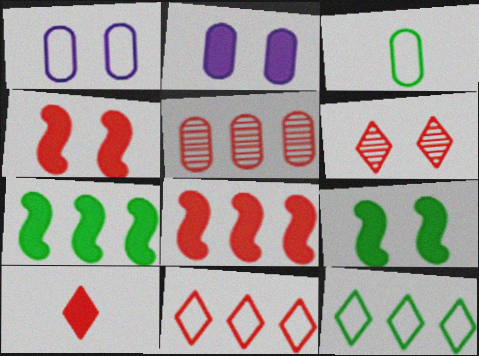[[1, 6, 9], 
[2, 3, 5], 
[2, 7, 10], 
[5, 8, 11], 
[6, 10, 11]]